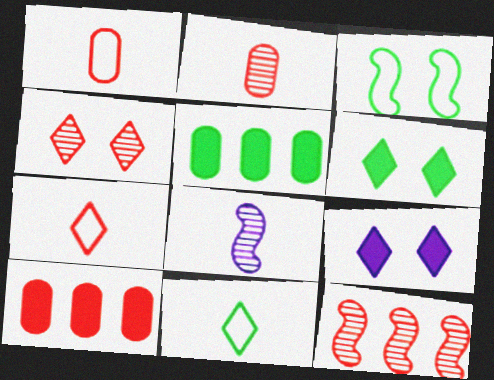[[2, 4, 12]]